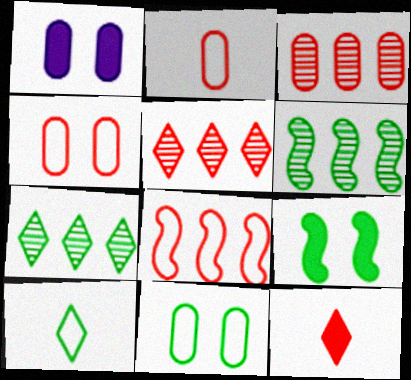[]